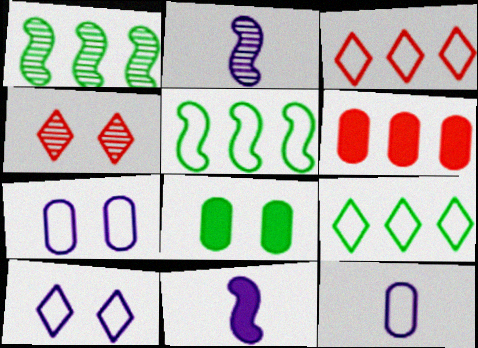[[2, 3, 8]]